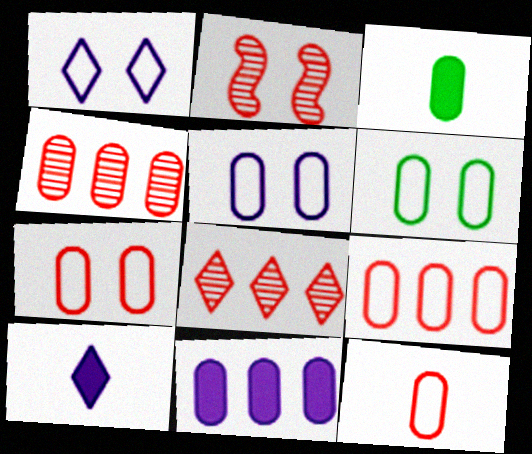[[3, 4, 5], 
[5, 6, 7], 
[7, 9, 12]]